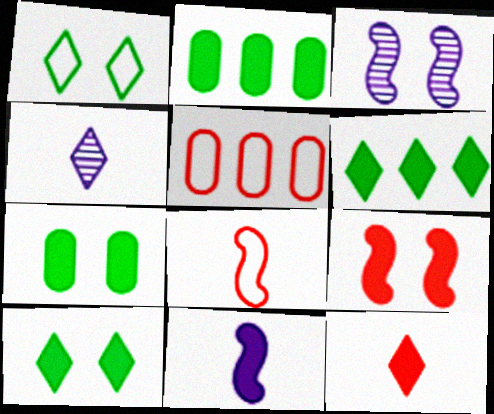[]